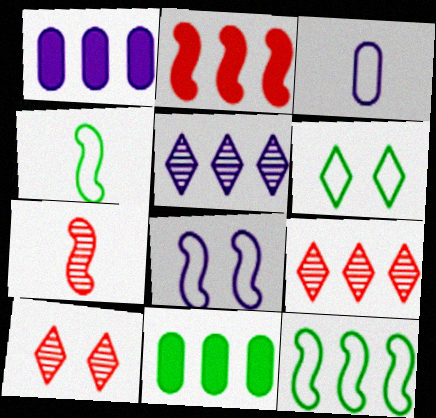[[1, 4, 10], 
[1, 6, 7], 
[1, 9, 12]]